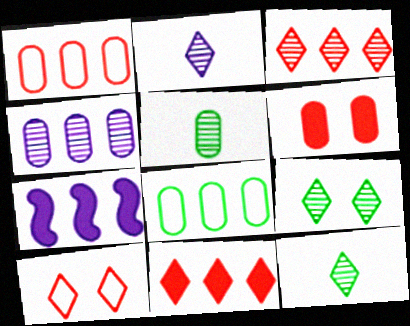[[2, 3, 9], 
[3, 7, 8], 
[5, 7, 10]]